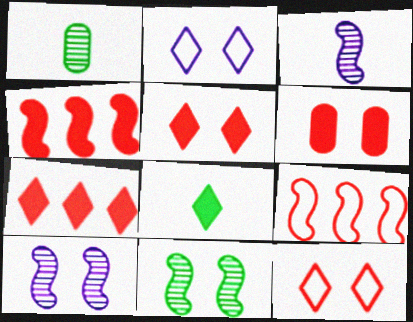[[1, 2, 4], 
[2, 6, 11]]